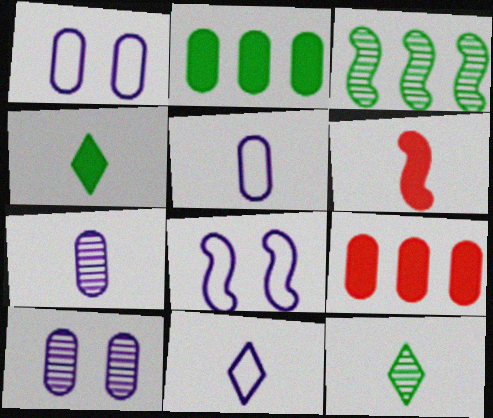[[3, 6, 8], 
[5, 6, 12], 
[8, 9, 12]]